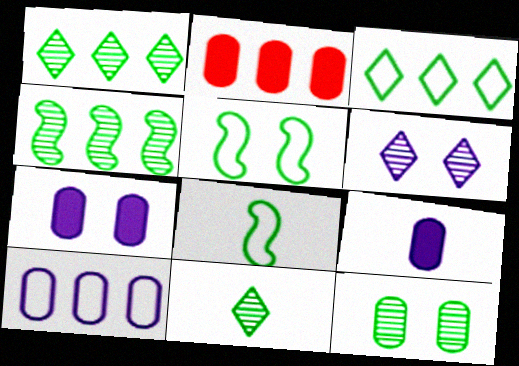[[2, 6, 8], 
[4, 11, 12]]